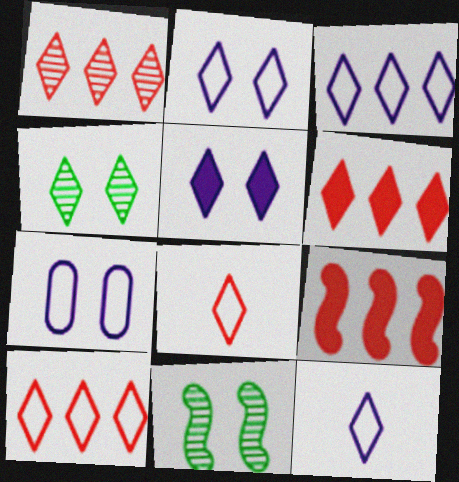[[1, 6, 10], 
[2, 3, 12], 
[4, 6, 12]]